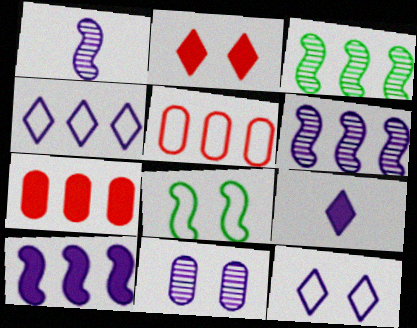[[2, 8, 11], 
[3, 4, 7]]